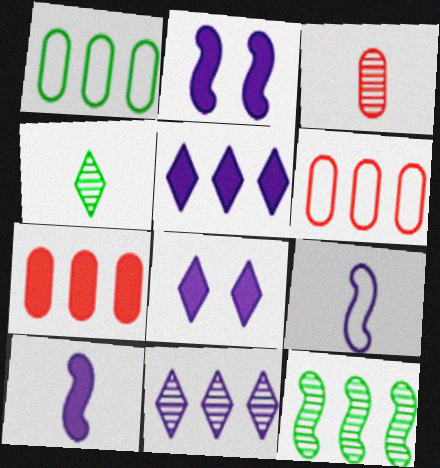[[2, 4, 6], 
[5, 6, 12]]